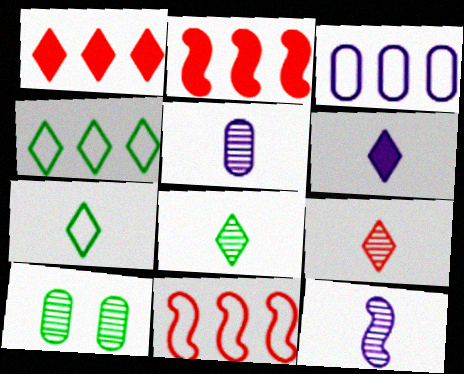[[3, 4, 11], 
[6, 7, 9], 
[6, 10, 11]]